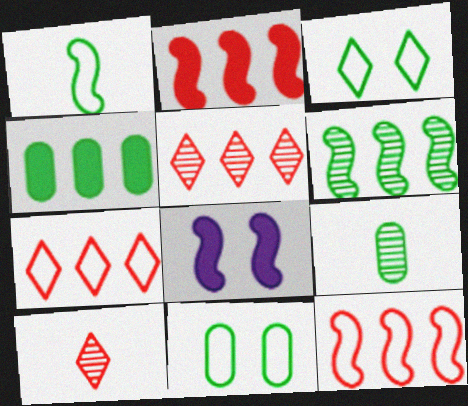[[4, 9, 11], 
[7, 8, 9]]